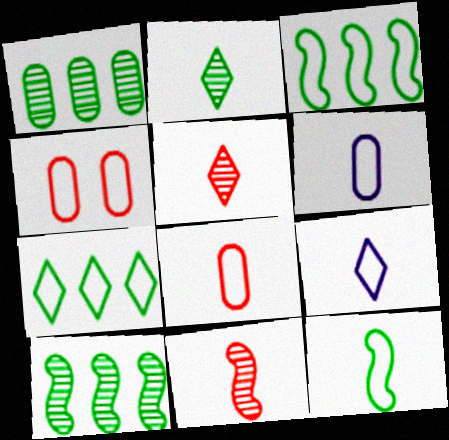[[3, 4, 9], 
[8, 9, 12]]